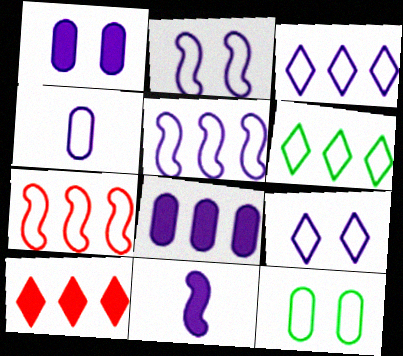[[2, 3, 4], 
[4, 5, 9]]